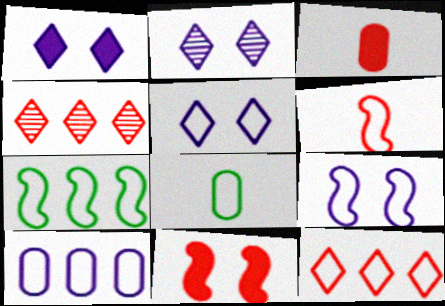[[1, 2, 5], 
[2, 3, 7], 
[6, 7, 9], 
[7, 10, 12], 
[8, 9, 12]]